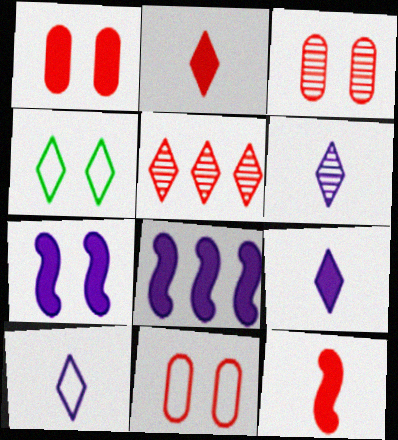[[1, 3, 11], 
[3, 4, 7], 
[4, 5, 9], 
[5, 11, 12], 
[6, 9, 10]]